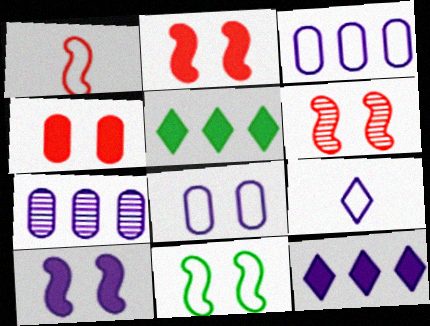[[6, 10, 11], 
[7, 9, 10]]